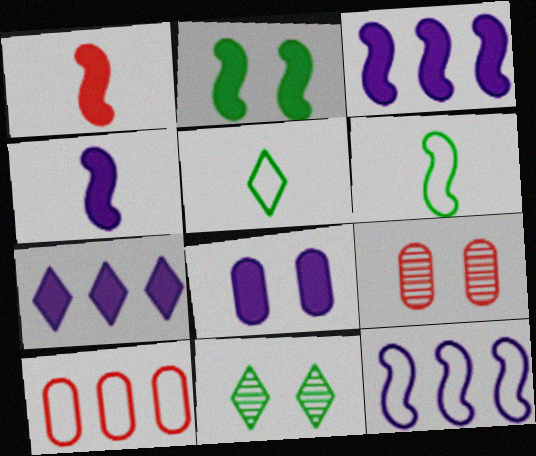[[1, 2, 3], 
[3, 5, 9], 
[4, 7, 8], 
[4, 10, 11], 
[6, 7, 9]]